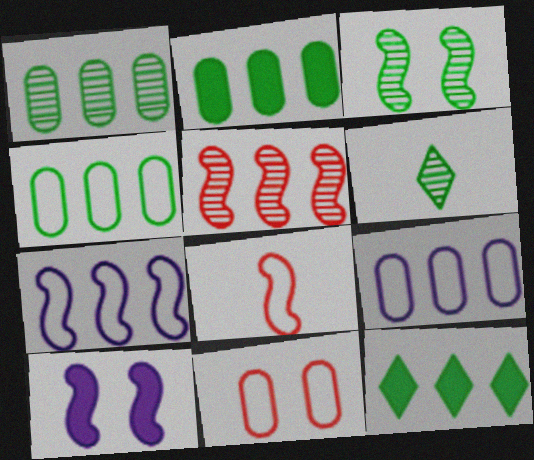[[1, 2, 4], 
[1, 3, 6], 
[5, 9, 12]]